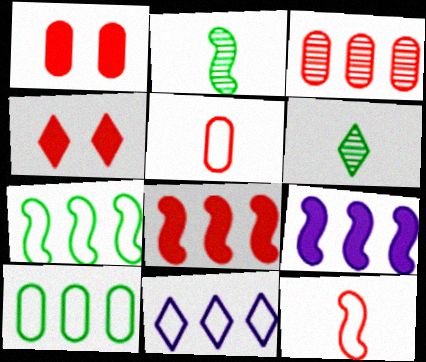[[1, 2, 11], 
[1, 3, 5], 
[3, 4, 12], 
[4, 6, 11]]